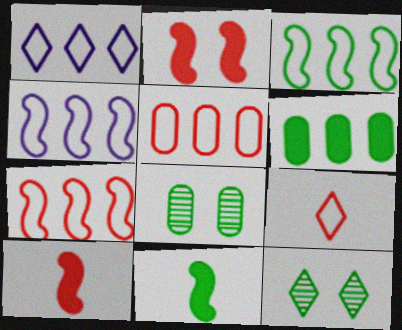[[1, 3, 5], 
[1, 8, 10], 
[3, 4, 7]]